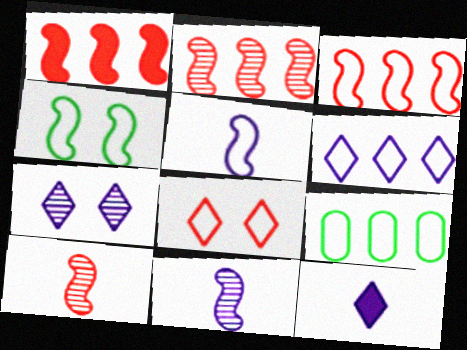[[1, 2, 3], 
[1, 4, 11], 
[3, 4, 5], 
[3, 6, 9], 
[5, 8, 9], 
[6, 7, 12]]